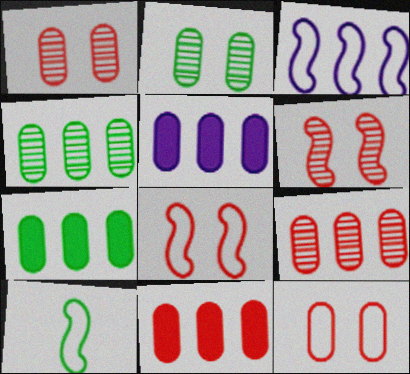[[3, 8, 10], 
[5, 7, 11]]